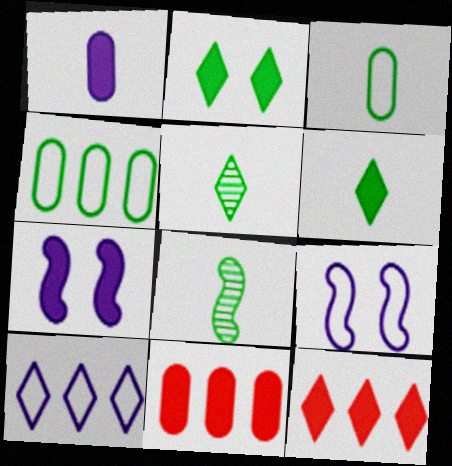[[2, 4, 8], 
[3, 6, 8], 
[5, 9, 11], 
[6, 7, 11]]